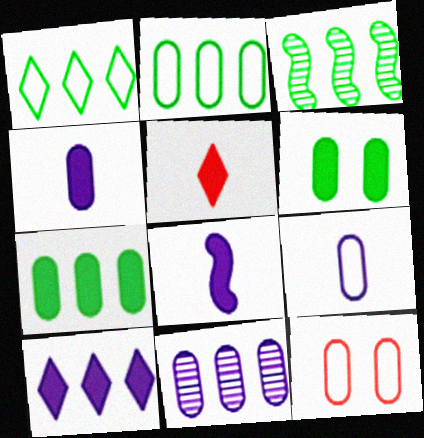[[1, 3, 7], 
[2, 9, 12]]